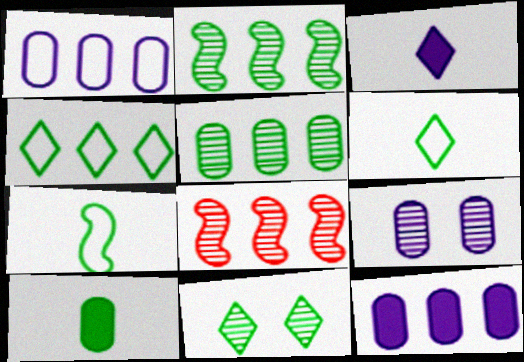[[4, 8, 12]]